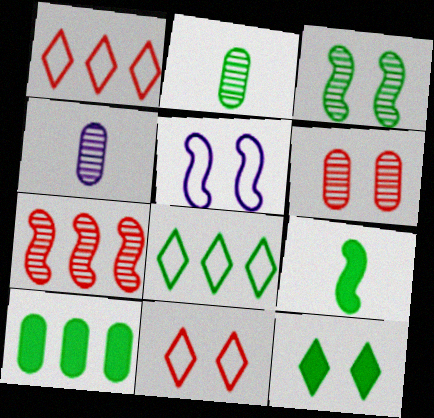[[5, 6, 12], 
[5, 7, 9], 
[9, 10, 12]]